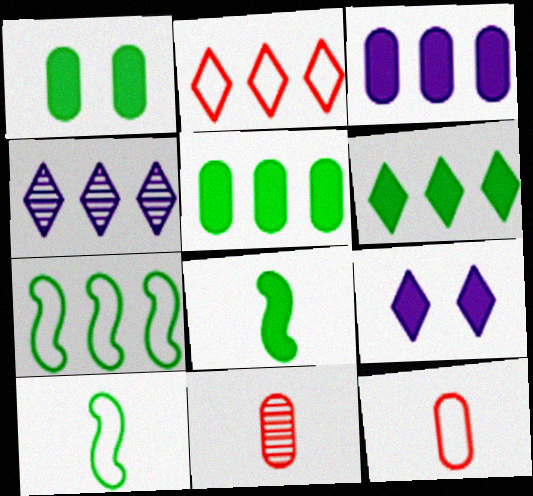[[1, 6, 8], 
[2, 4, 6], 
[7, 9, 11]]